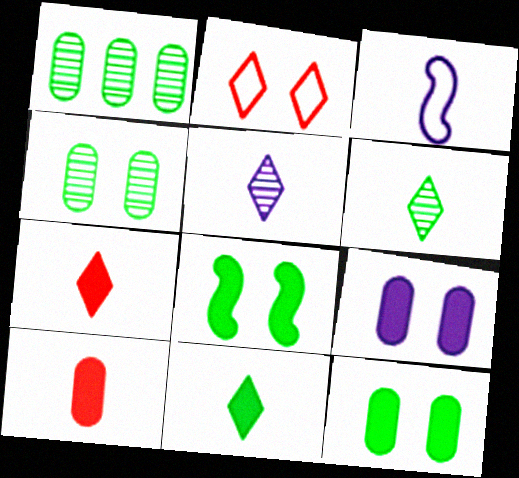[[3, 6, 10]]